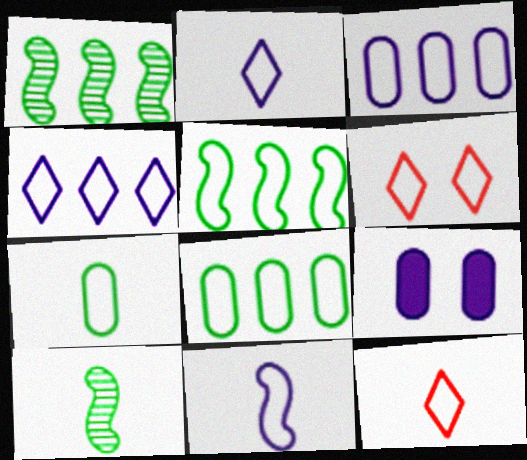[[1, 9, 12], 
[6, 8, 11], 
[7, 11, 12]]